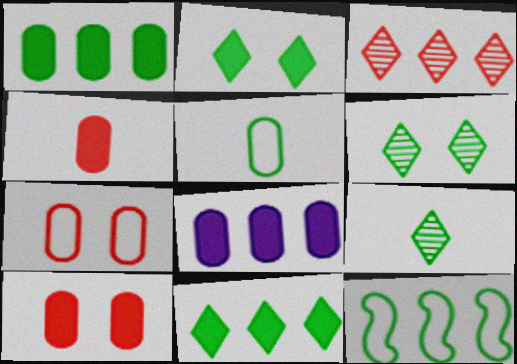[[3, 8, 12]]